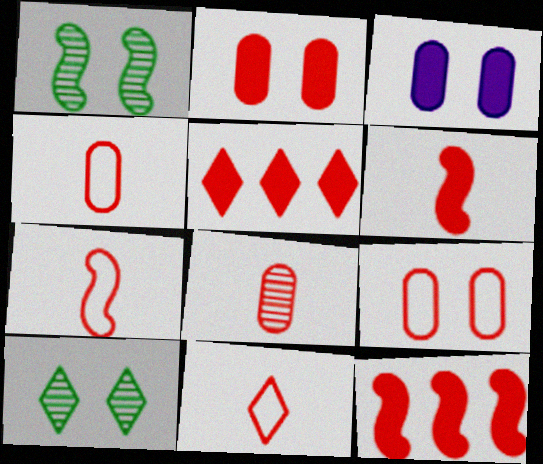[[2, 5, 6], 
[4, 7, 11], 
[6, 8, 11]]